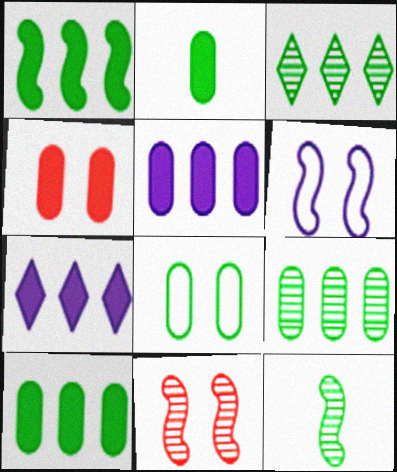[[2, 4, 5], 
[2, 8, 9]]